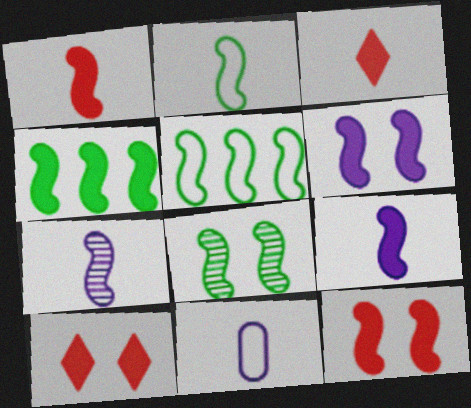[[1, 2, 7], 
[1, 4, 6], 
[2, 4, 8], 
[4, 9, 12], 
[5, 7, 12]]